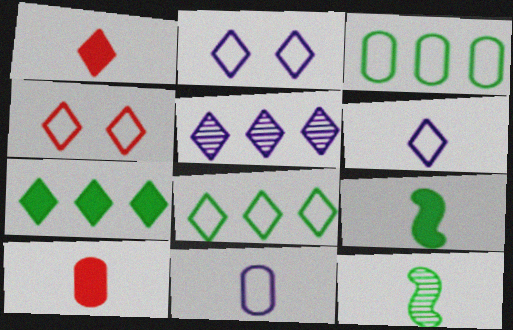[[1, 11, 12], 
[4, 6, 8], 
[6, 10, 12]]